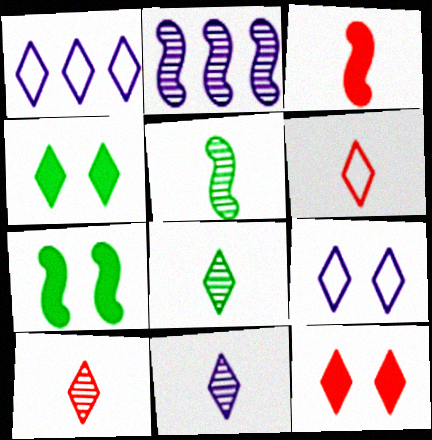[[1, 4, 10], 
[1, 8, 12], 
[8, 10, 11]]